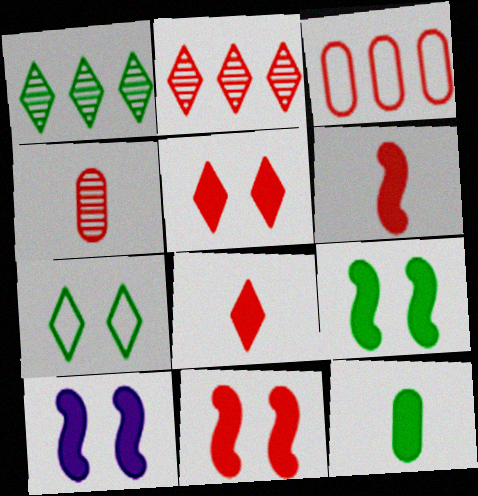[[9, 10, 11]]